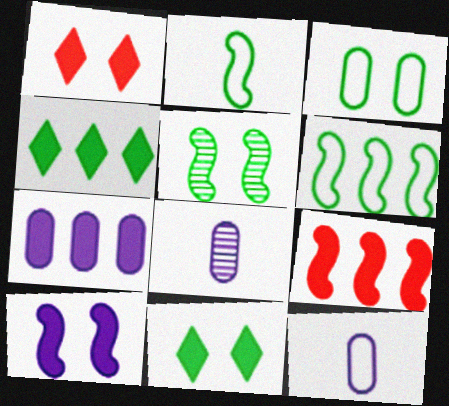[[1, 6, 8], 
[3, 5, 11], 
[4, 7, 9]]